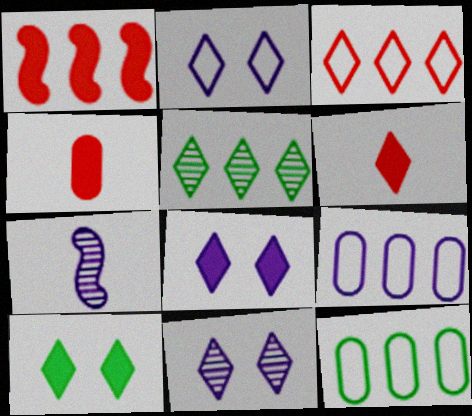[[1, 5, 9], 
[2, 5, 6], 
[2, 8, 11], 
[7, 8, 9]]